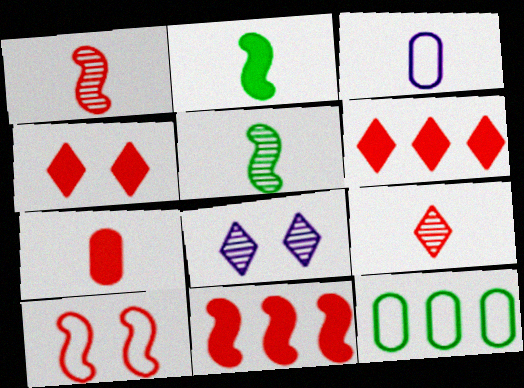[[1, 10, 11], 
[2, 3, 9], 
[4, 7, 11]]